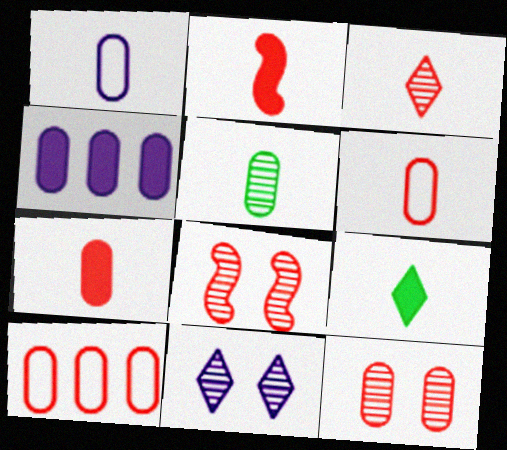[[1, 5, 7], 
[2, 3, 6], 
[7, 10, 12]]